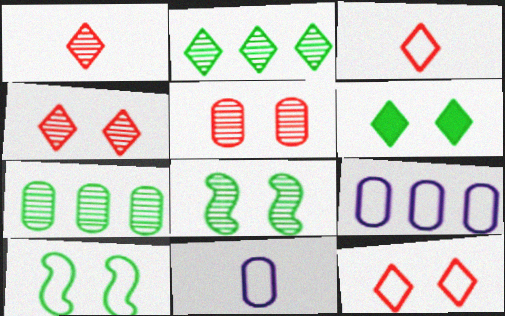[[3, 9, 10]]